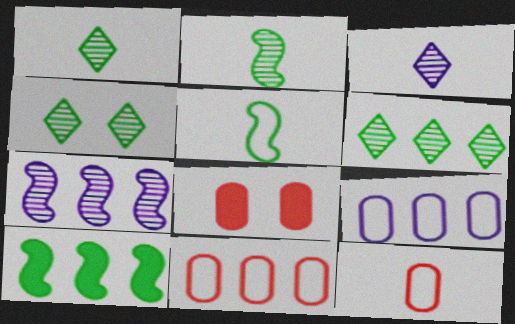[[1, 4, 6]]